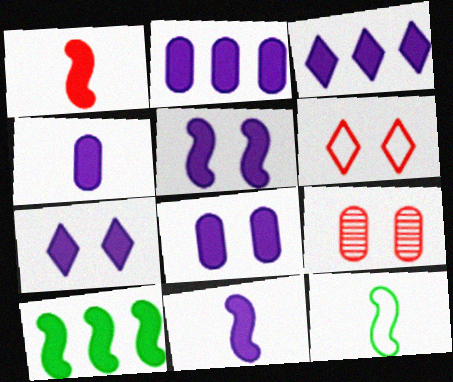[[1, 5, 10], 
[2, 4, 8], 
[2, 7, 11], 
[3, 4, 5], 
[3, 8, 11], 
[3, 9, 12], 
[5, 7, 8]]